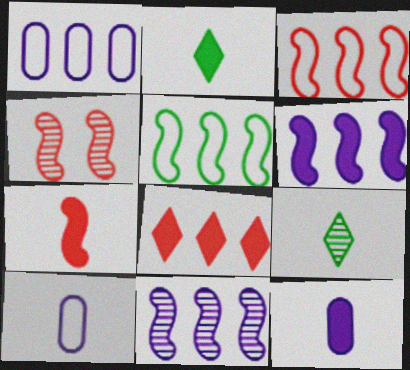[[1, 2, 4], 
[2, 7, 12], 
[3, 4, 7], 
[7, 9, 10]]